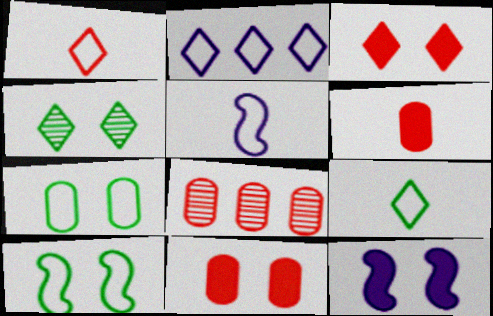[[8, 9, 12]]